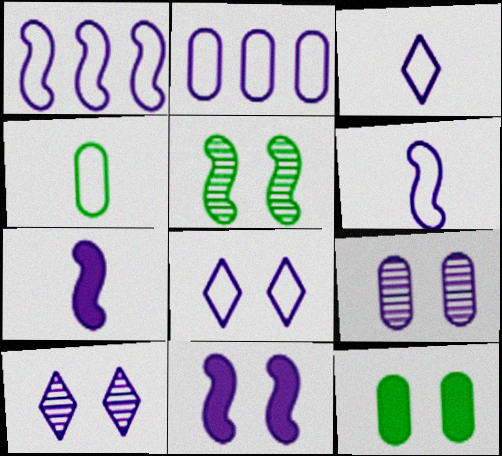[[2, 6, 8], 
[2, 7, 10], 
[8, 9, 11]]